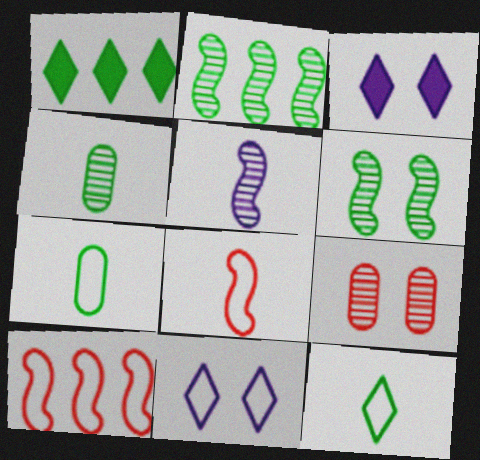[[1, 6, 7], 
[3, 4, 10], 
[7, 10, 11]]